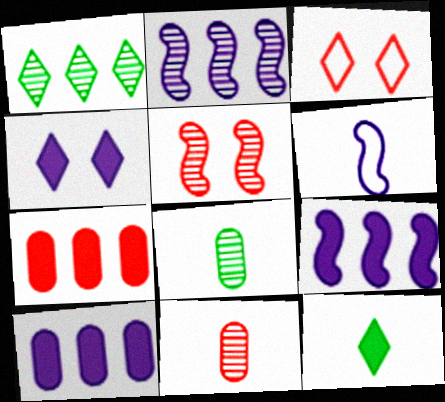[[3, 8, 9], 
[6, 11, 12]]